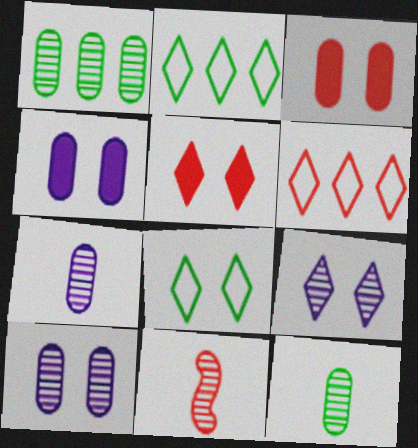[[1, 9, 11], 
[2, 4, 11], 
[3, 6, 11], 
[5, 8, 9]]